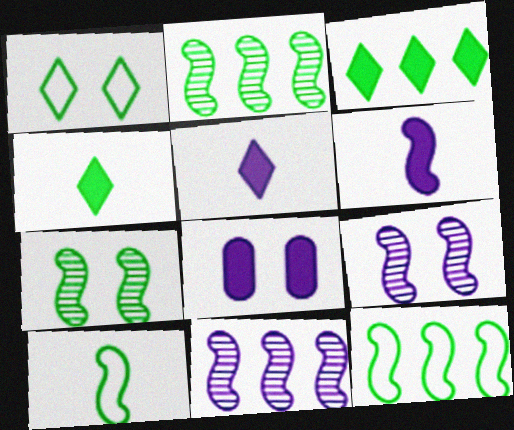[]